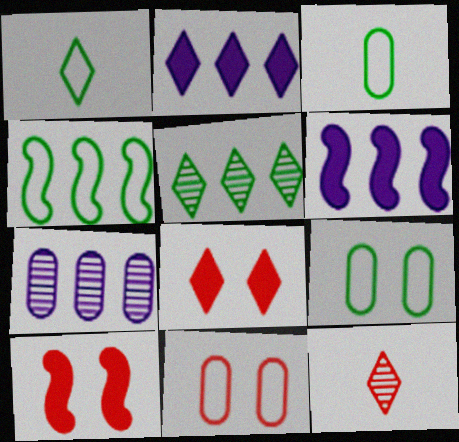[[1, 4, 9], 
[1, 7, 10], 
[6, 9, 12]]